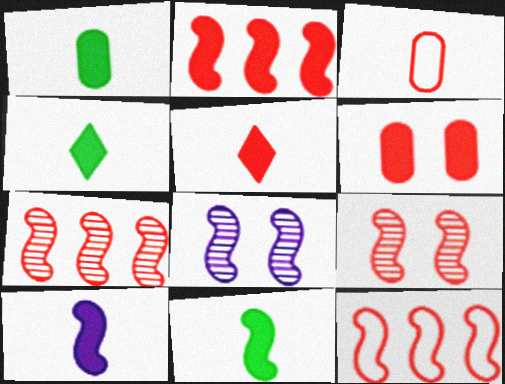[[1, 4, 11], 
[1, 5, 10], 
[2, 5, 6], 
[2, 7, 12], 
[8, 11, 12]]